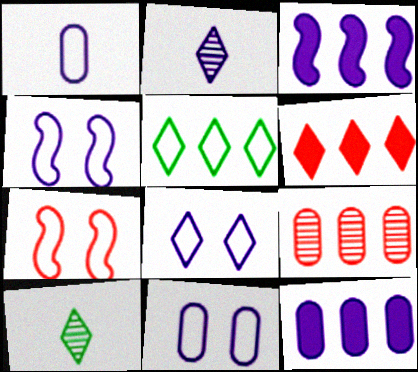[[1, 5, 7], 
[2, 3, 11], 
[2, 4, 12], 
[3, 5, 9], 
[4, 8, 11], 
[6, 8, 10], 
[7, 10, 12]]